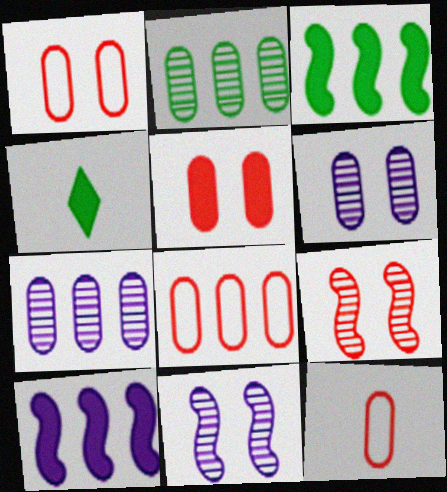[[1, 8, 12], 
[4, 5, 10], 
[4, 8, 11]]